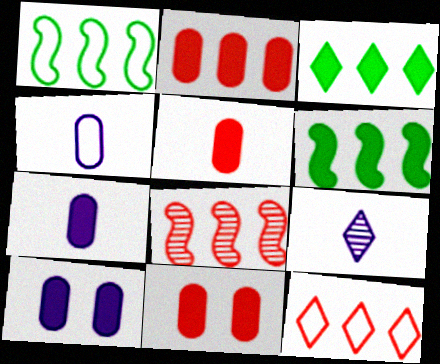[[1, 9, 11], 
[2, 5, 11], 
[2, 8, 12]]